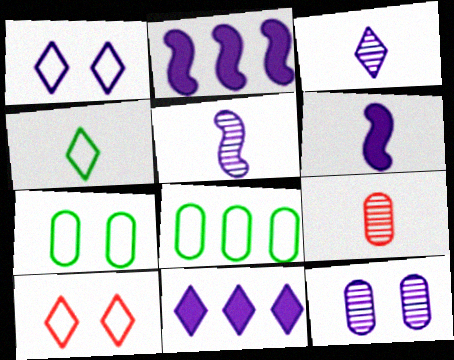[[1, 3, 11], 
[4, 6, 9]]